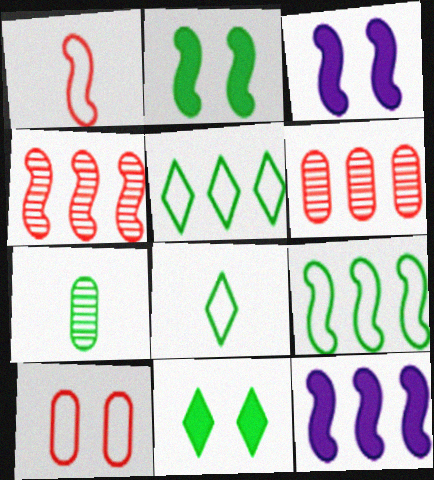[[2, 5, 7], 
[3, 6, 8], 
[4, 9, 12], 
[5, 6, 12], 
[7, 9, 11]]